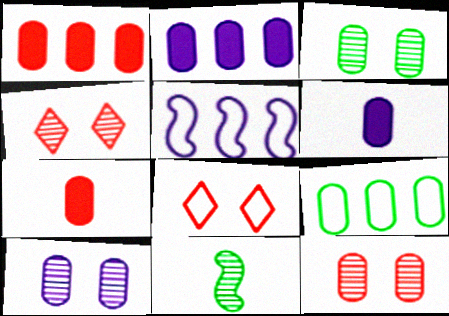[[2, 8, 11], 
[3, 10, 12], 
[6, 9, 12], 
[7, 9, 10]]